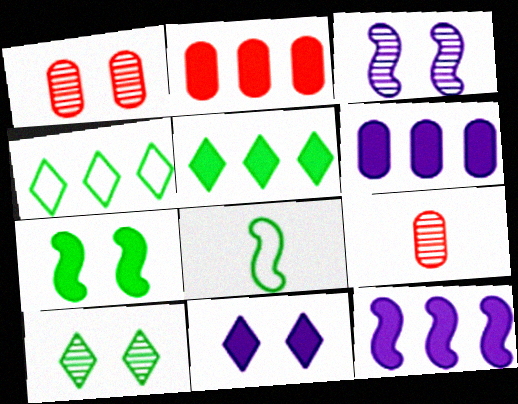[[1, 3, 10], 
[2, 5, 12]]